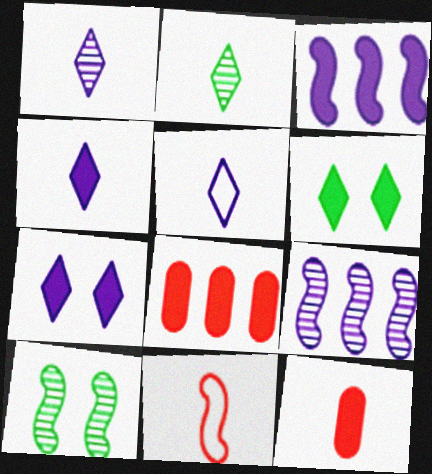[[1, 4, 5], 
[3, 6, 12], 
[3, 10, 11], 
[5, 8, 10]]